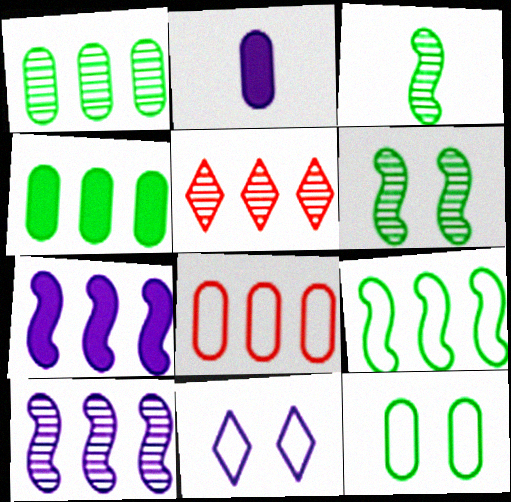[[1, 5, 10], 
[2, 10, 11]]